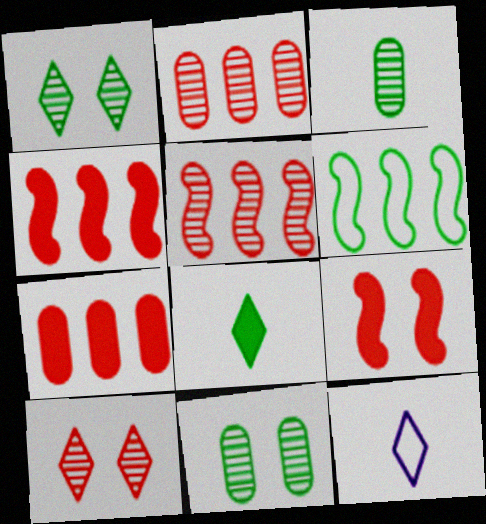[[4, 11, 12], 
[6, 8, 11]]